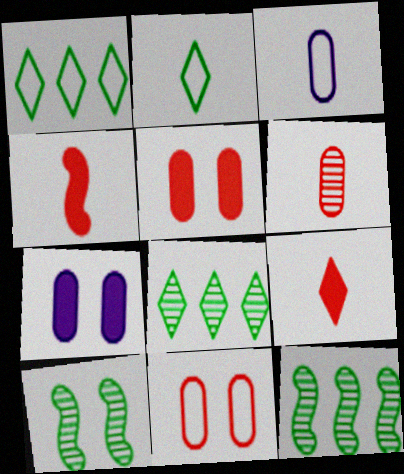[]